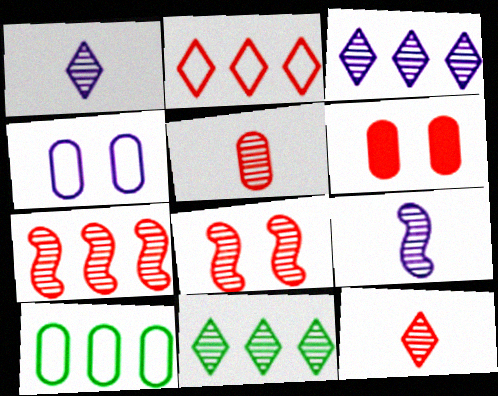[]